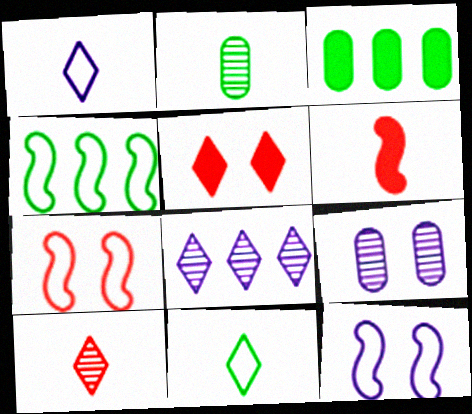[[1, 2, 6], 
[3, 10, 12], 
[5, 8, 11]]